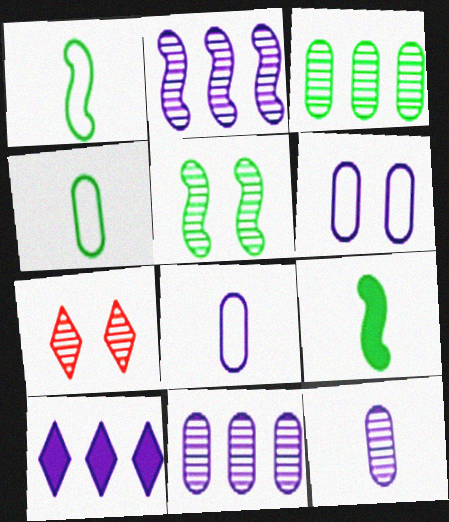[]